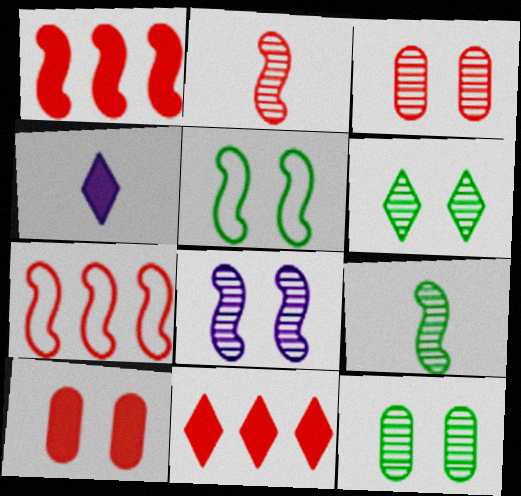[[3, 6, 8], 
[4, 7, 12]]